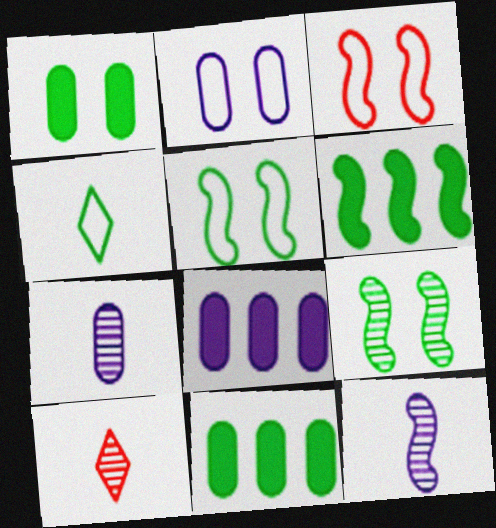[[2, 6, 10], 
[2, 7, 8], 
[3, 6, 12], 
[4, 9, 11], 
[5, 8, 10]]